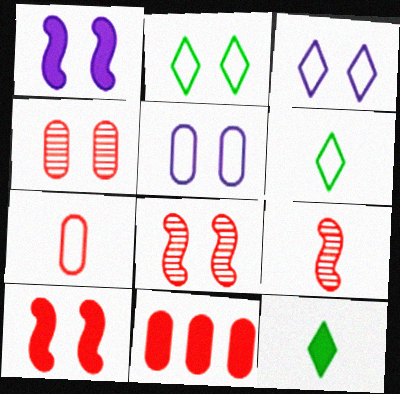[[1, 2, 4], 
[1, 11, 12], 
[4, 7, 11]]